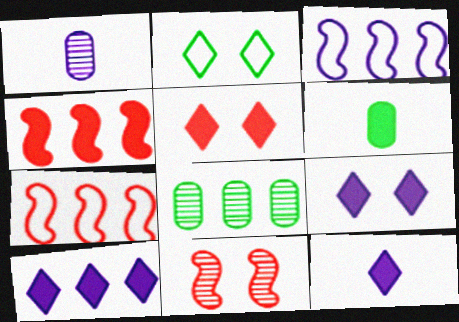[[1, 2, 4], 
[1, 3, 9], 
[4, 6, 9], 
[7, 8, 10], 
[9, 10, 12]]